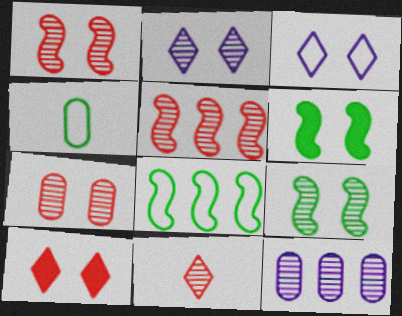[[2, 7, 9], 
[3, 6, 7], 
[5, 7, 11], 
[9, 11, 12]]